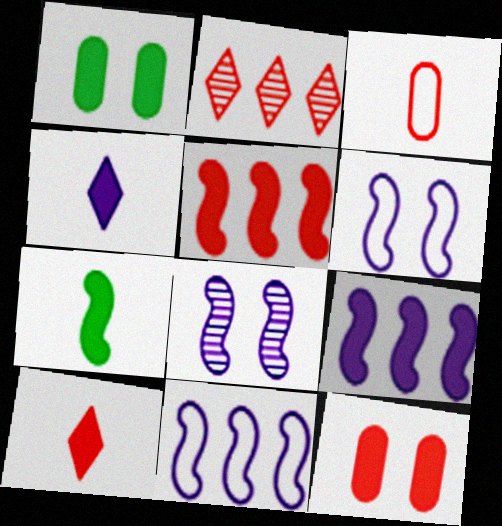[[1, 4, 5], 
[1, 9, 10], 
[5, 10, 12]]